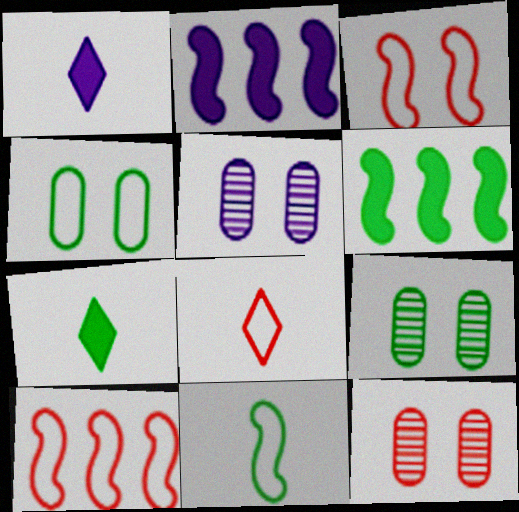[[1, 9, 10], 
[2, 8, 9], 
[5, 6, 8], 
[5, 7, 10], 
[5, 9, 12]]